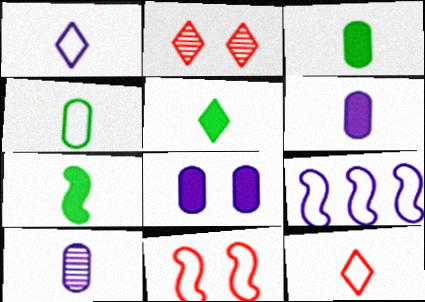[[2, 3, 9], 
[3, 5, 7], 
[7, 10, 12]]